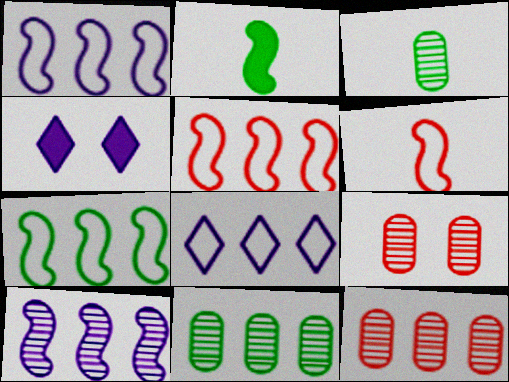[[1, 5, 7], 
[2, 8, 9], 
[3, 4, 5], 
[4, 6, 11]]